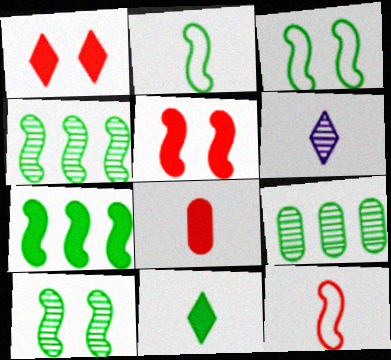[[2, 6, 8], 
[2, 7, 10], 
[3, 9, 11]]